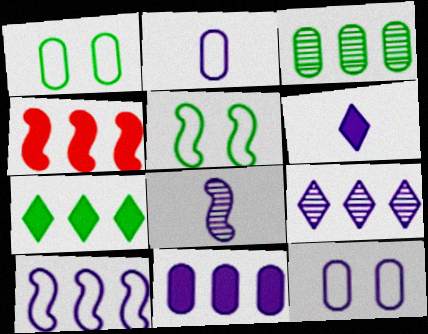[[2, 6, 8], 
[4, 5, 8], 
[4, 7, 11], 
[9, 10, 11]]